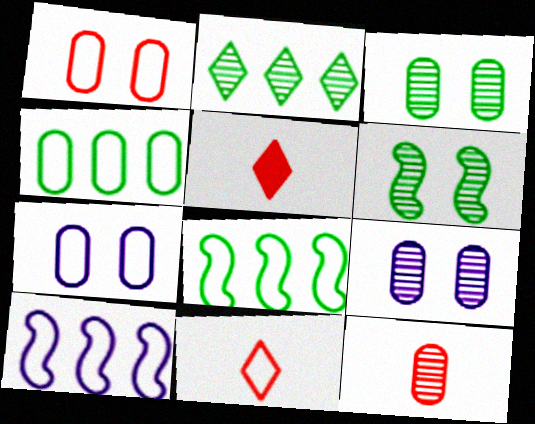[[3, 5, 10], 
[5, 8, 9], 
[7, 8, 11]]